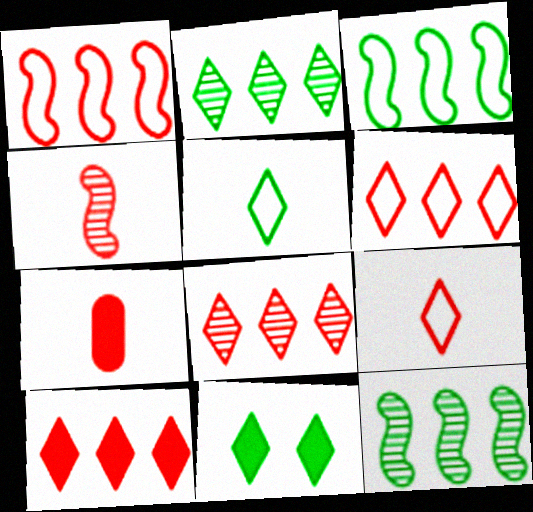[[2, 5, 11], 
[4, 7, 9], 
[6, 8, 10]]